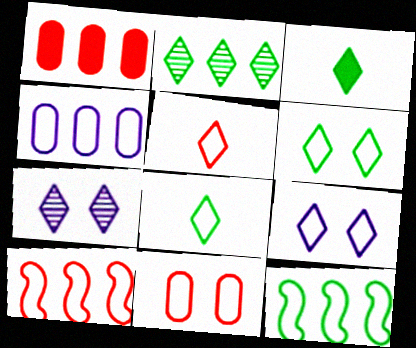[[2, 3, 6], 
[5, 10, 11]]